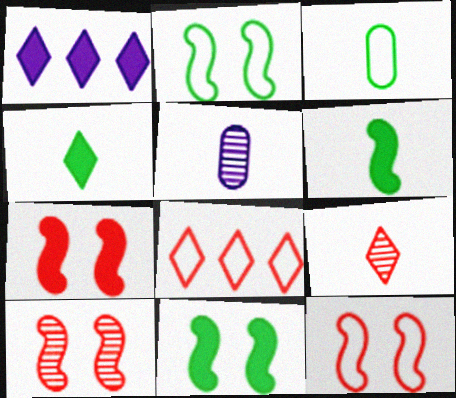[[1, 3, 10], 
[5, 8, 11], 
[7, 10, 12]]